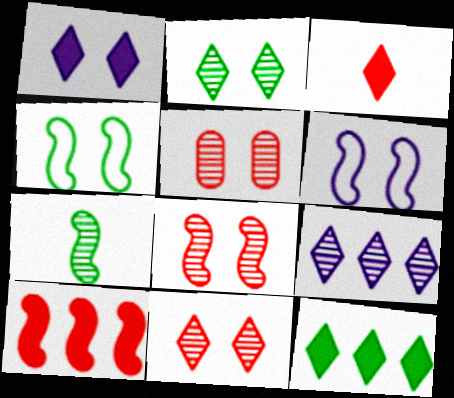[[1, 3, 12], 
[1, 4, 5], 
[5, 7, 9], 
[5, 8, 11], 
[6, 7, 10]]